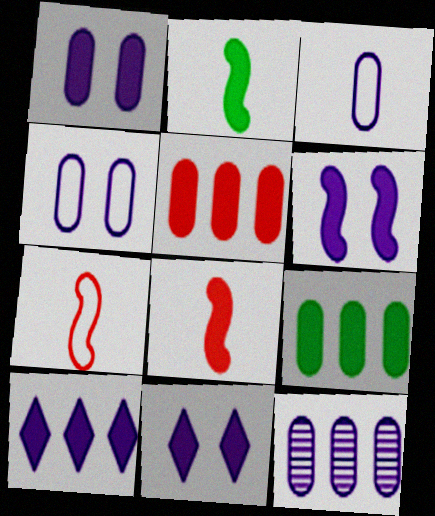[[1, 3, 12], 
[1, 6, 11], 
[2, 5, 11], 
[8, 9, 11]]